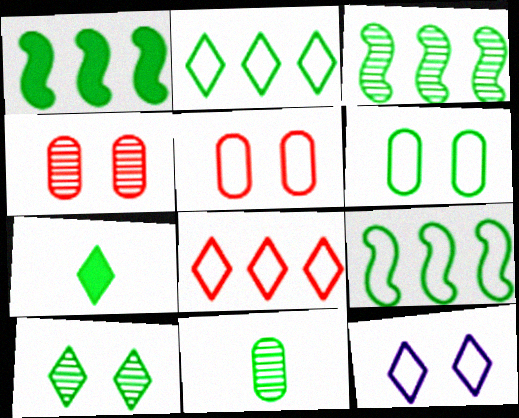[[1, 3, 9], 
[2, 7, 10], 
[3, 6, 7], 
[3, 10, 11]]